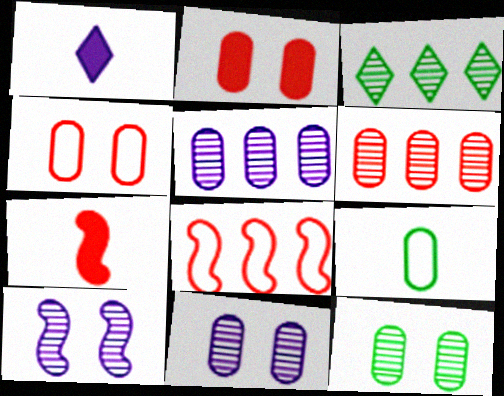[[1, 8, 12], 
[2, 5, 9]]